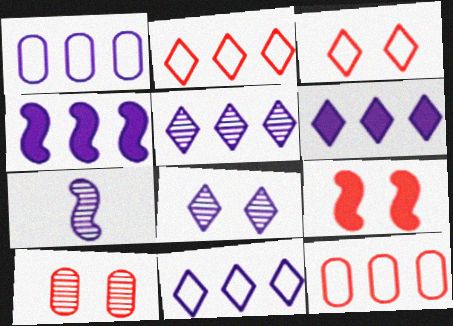[[1, 4, 5], 
[3, 9, 10], 
[5, 6, 11]]